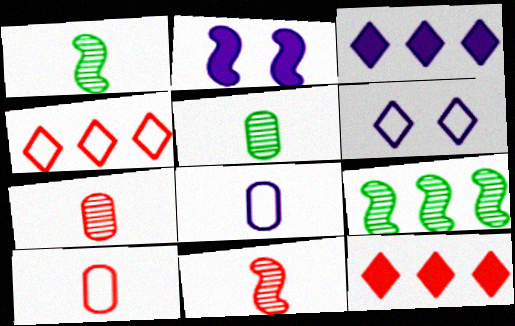[[2, 4, 5]]